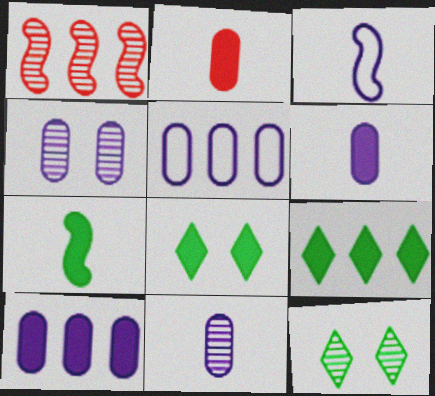[[1, 5, 9], 
[1, 11, 12], 
[4, 5, 6]]